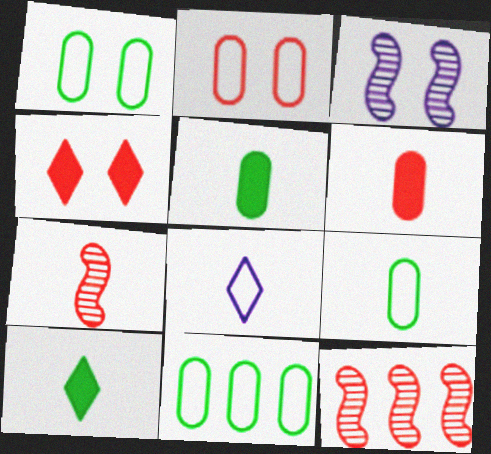[[1, 3, 4], 
[1, 9, 11], 
[5, 7, 8]]